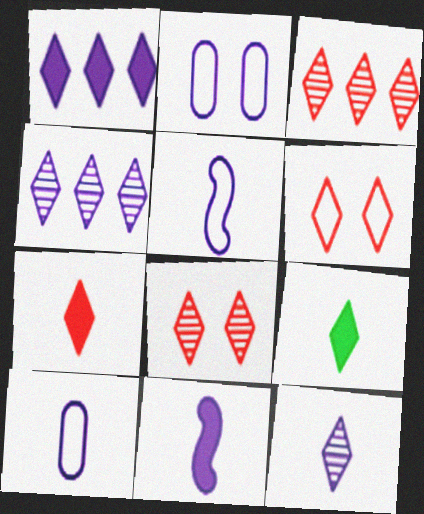[[2, 4, 11], 
[3, 6, 7], 
[4, 6, 9], 
[10, 11, 12]]